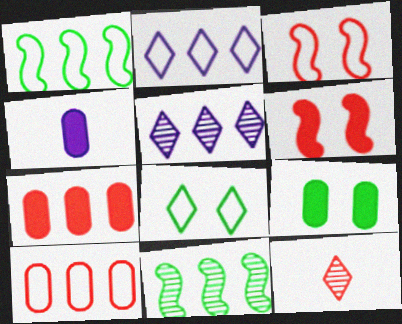[[1, 2, 10], 
[1, 5, 7], 
[2, 7, 11], 
[3, 7, 12], 
[4, 7, 9], 
[6, 10, 12]]